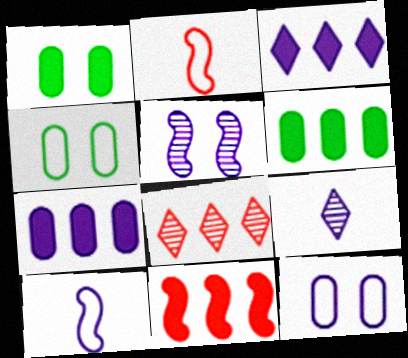[[1, 8, 10], 
[3, 6, 11], 
[4, 9, 11]]